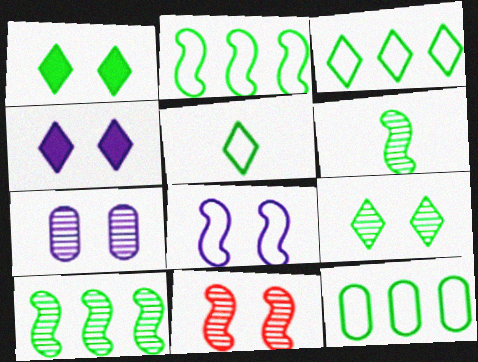[[1, 6, 12], 
[2, 3, 12], 
[4, 7, 8], 
[7, 9, 11]]